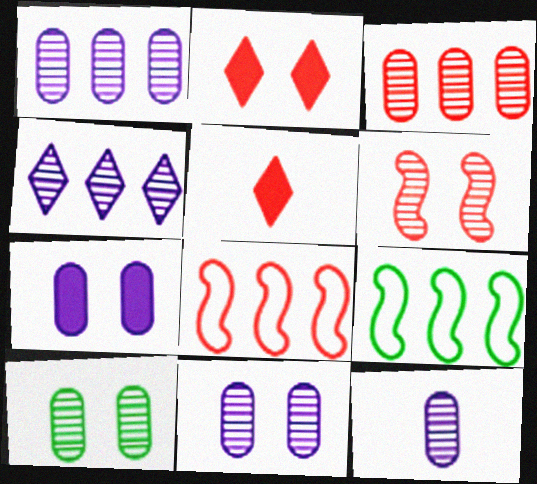[[1, 11, 12], 
[2, 9, 12], 
[3, 10, 12], 
[5, 9, 11]]